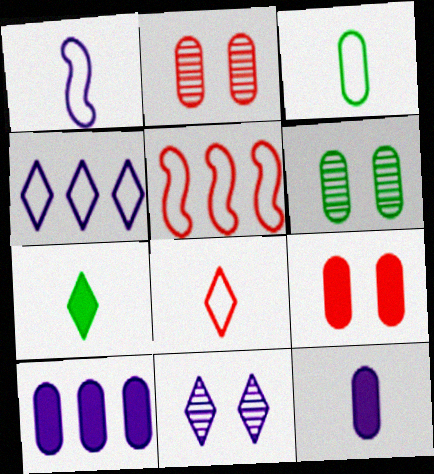[[1, 3, 8], 
[1, 10, 11], 
[2, 3, 10]]